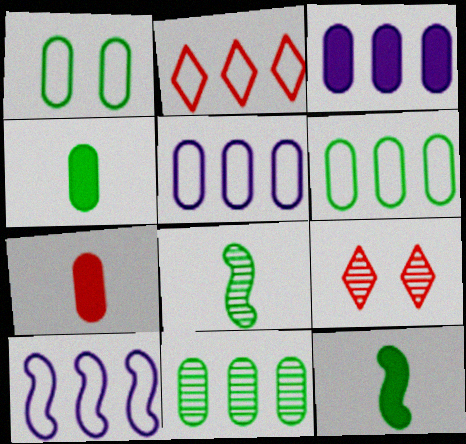[[1, 4, 11], 
[2, 6, 10], 
[4, 9, 10], 
[5, 9, 12]]